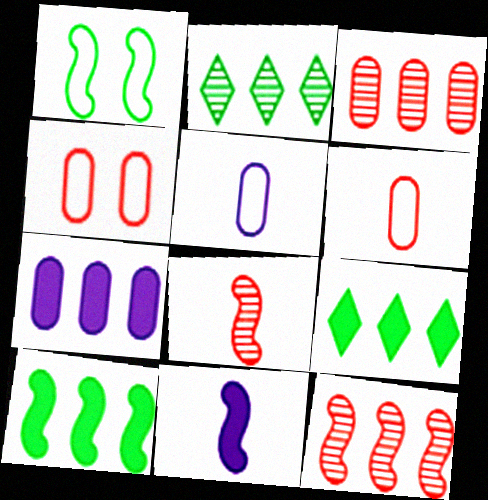[[1, 11, 12], 
[2, 4, 11]]